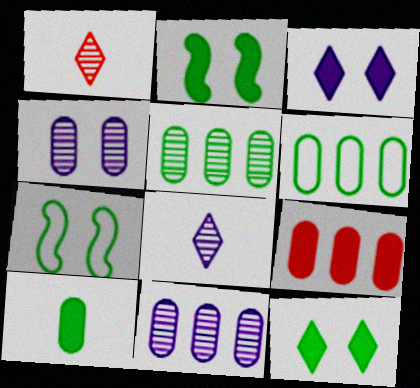[[6, 9, 11], 
[7, 8, 9]]